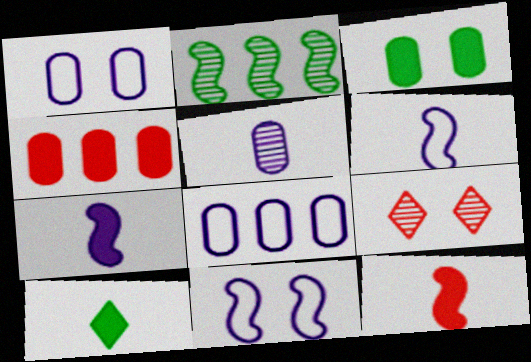[[2, 5, 9], 
[2, 11, 12], 
[3, 9, 11]]